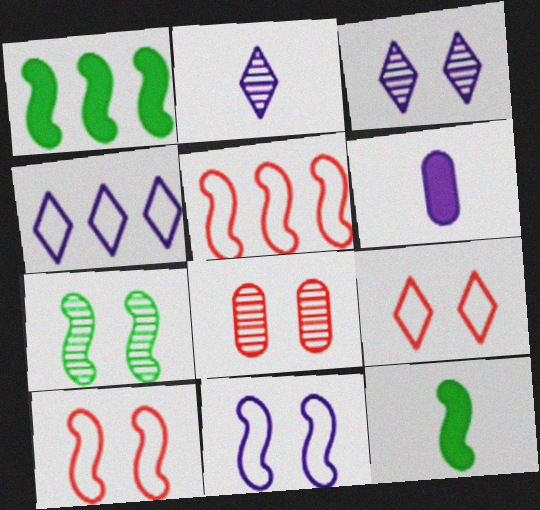[[3, 7, 8], 
[4, 8, 12]]